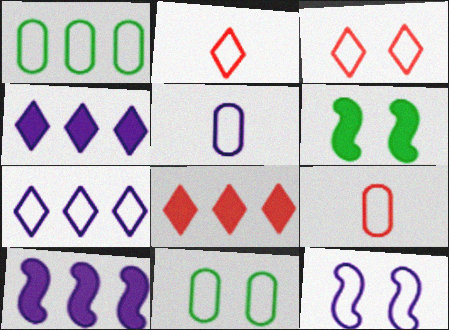[[1, 2, 12], 
[3, 11, 12], 
[5, 7, 12]]